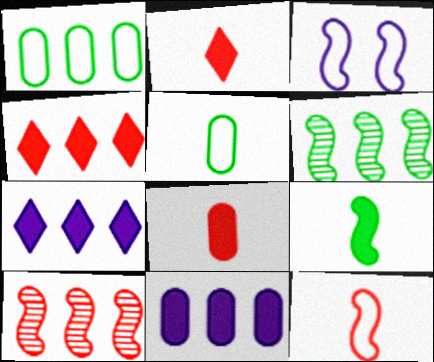[[1, 7, 10], 
[3, 9, 10]]